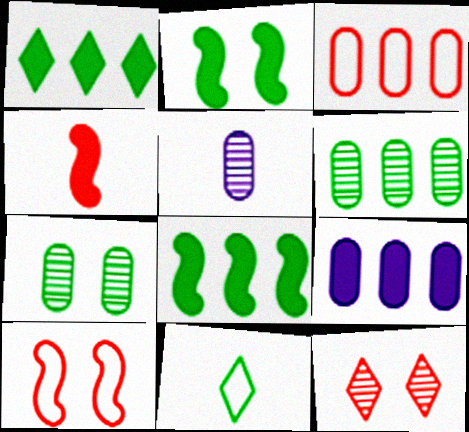[[1, 5, 10], 
[2, 6, 11], 
[3, 4, 12], 
[3, 6, 9], 
[4, 5, 11], 
[7, 8, 11]]